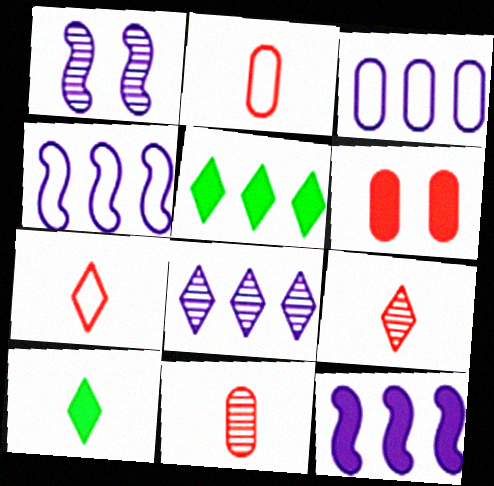[[1, 2, 5], 
[3, 8, 12], 
[6, 10, 12]]